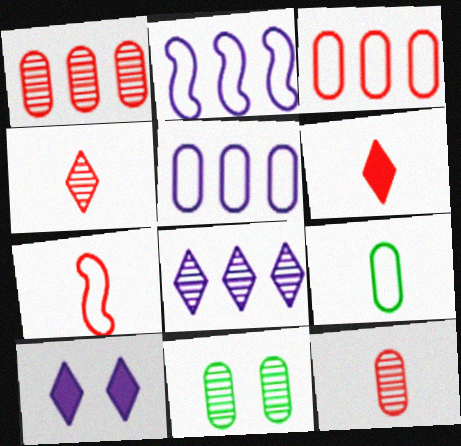[[2, 6, 11], 
[6, 7, 12]]